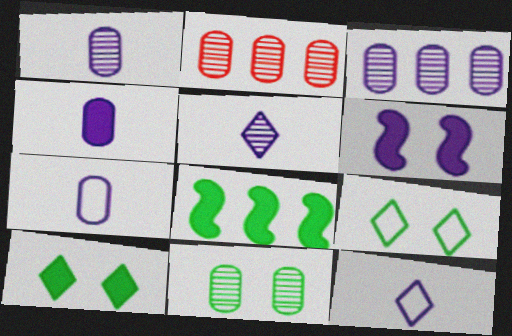[[1, 2, 11], 
[1, 4, 7], 
[3, 6, 12]]